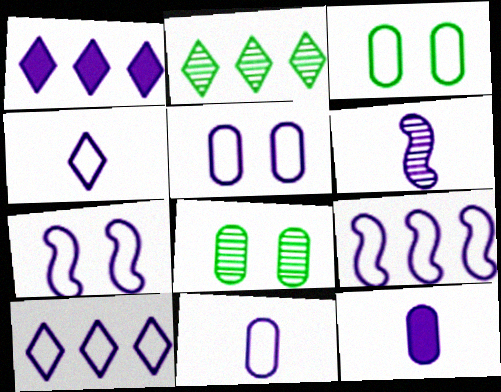[[1, 5, 6], 
[4, 5, 9], 
[4, 6, 12], 
[7, 10, 11]]